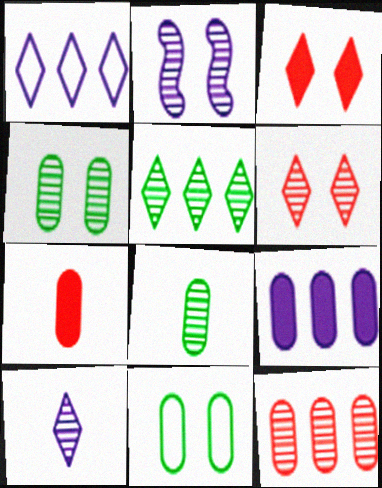[[2, 3, 11], 
[2, 4, 6], 
[5, 6, 10]]